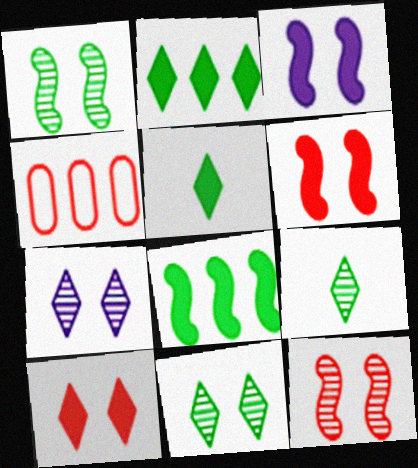[[3, 4, 9]]